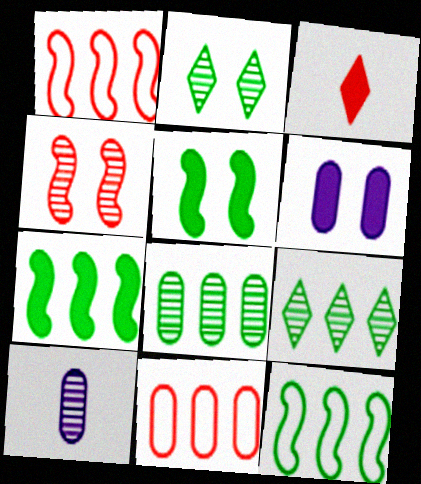[[3, 4, 11], 
[3, 6, 7], 
[4, 9, 10]]